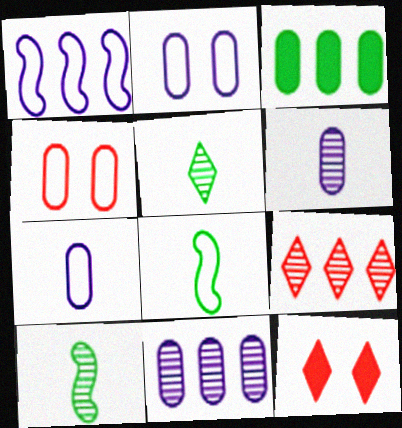[[1, 3, 9], 
[3, 4, 6], 
[8, 11, 12]]